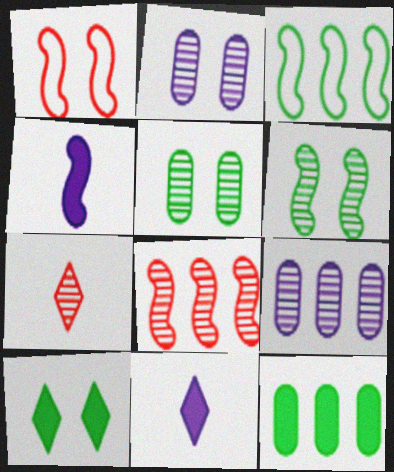[[1, 2, 10], 
[6, 7, 9]]